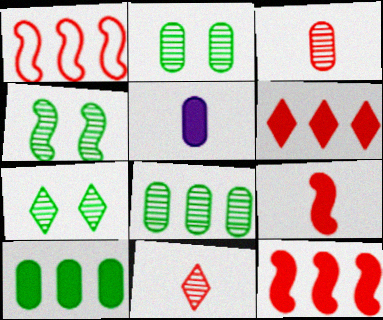[[1, 5, 7], 
[2, 4, 7]]